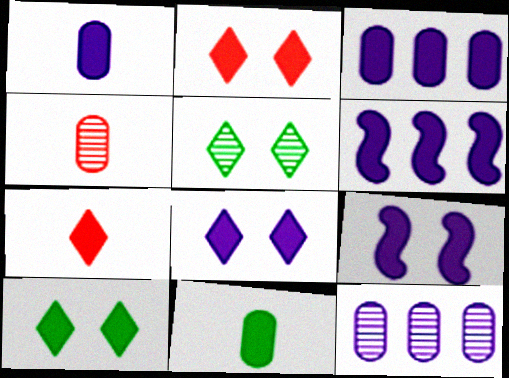[[1, 6, 8], 
[2, 6, 11], 
[2, 8, 10]]